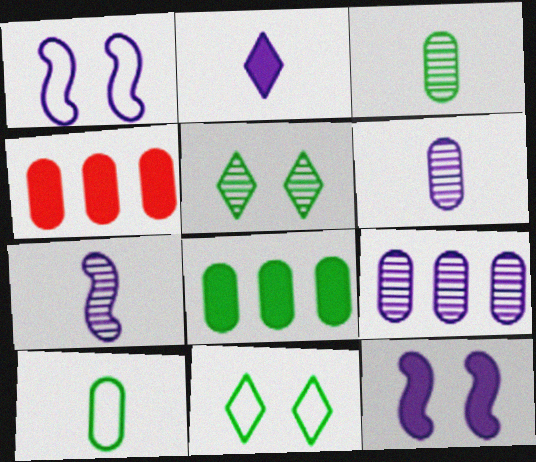[[1, 2, 9], 
[4, 7, 11]]